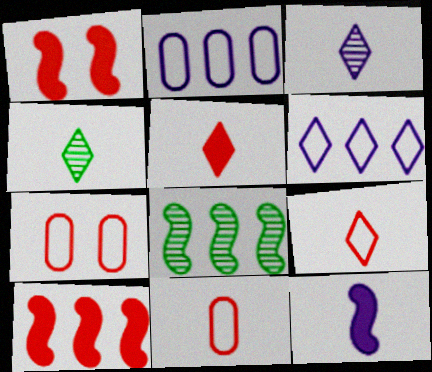[[1, 2, 4], 
[4, 11, 12]]